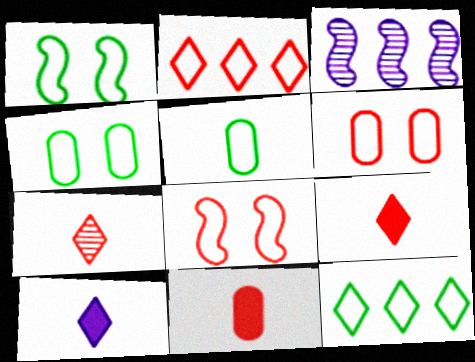[[1, 5, 12], 
[3, 4, 9]]